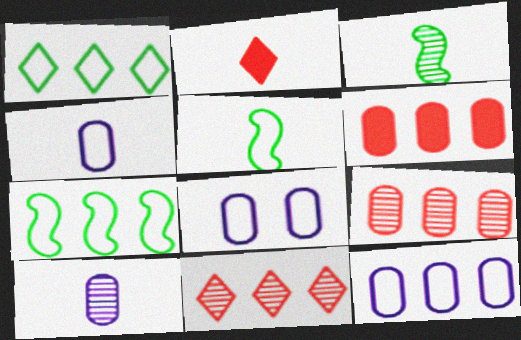[[2, 3, 4], 
[2, 5, 10], 
[4, 8, 12]]